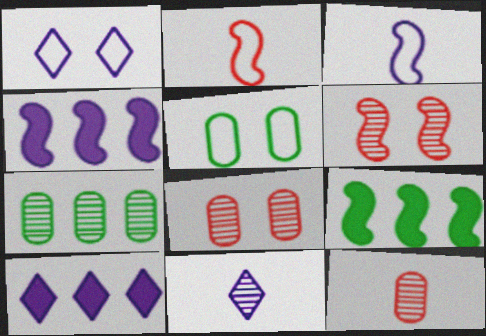[[1, 9, 12], 
[1, 10, 11], 
[3, 6, 9], 
[6, 7, 11]]